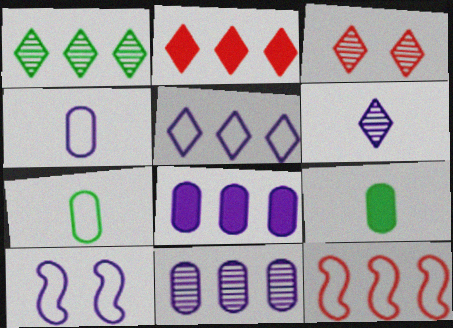[[1, 2, 5], 
[1, 3, 6], 
[1, 8, 12], 
[4, 5, 10], 
[6, 8, 10]]